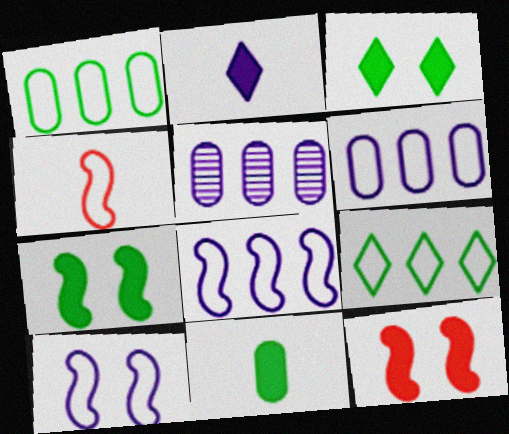[[2, 5, 10], 
[3, 4, 5]]